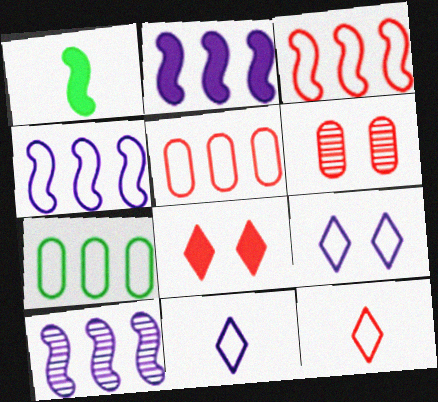[[2, 4, 10]]